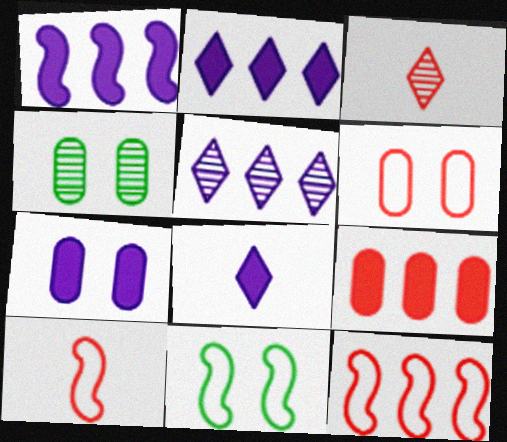[[1, 7, 8], 
[2, 4, 10], 
[4, 6, 7], 
[4, 8, 12]]